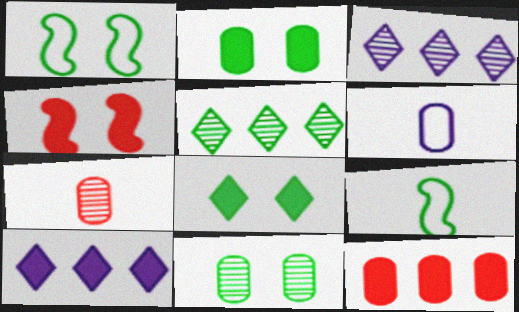[[1, 7, 10], 
[1, 8, 11], 
[2, 5, 9], 
[4, 5, 6], 
[6, 11, 12]]